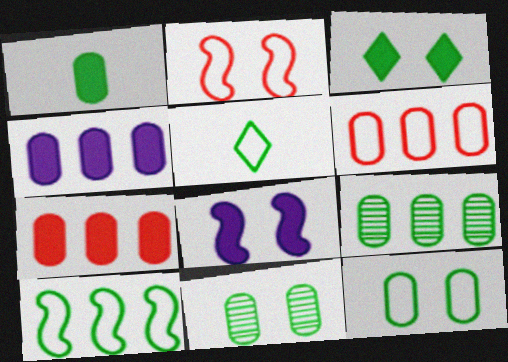[[1, 9, 12], 
[4, 6, 9], 
[5, 10, 12]]